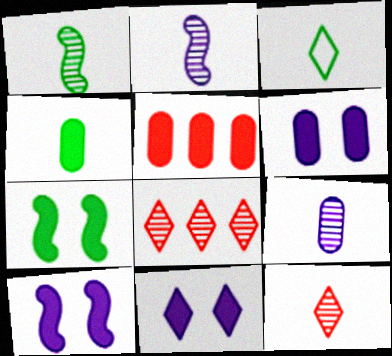[[1, 3, 4], 
[1, 9, 12], 
[3, 8, 11], 
[4, 5, 6], 
[6, 10, 11]]